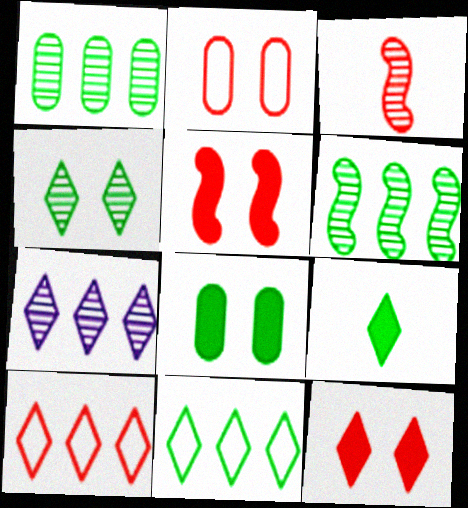[[4, 9, 11]]